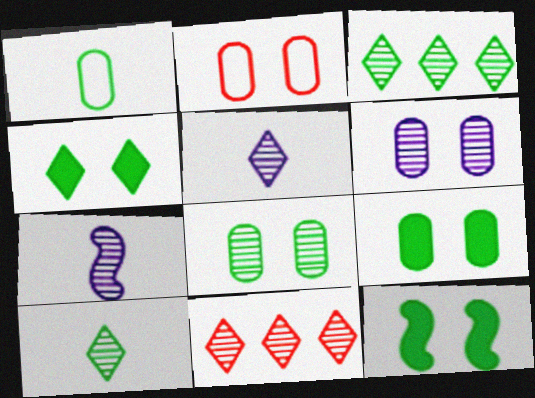[[1, 3, 12], 
[2, 6, 9], 
[4, 9, 12], 
[7, 8, 11]]